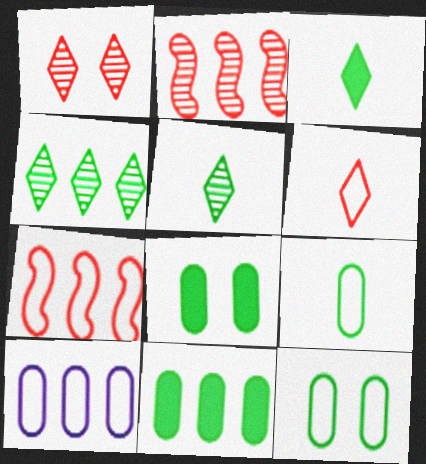[]